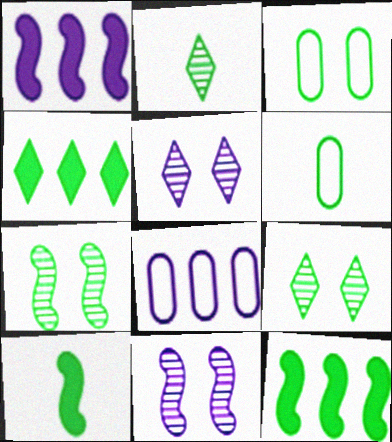[[2, 3, 12], 
[2, 6, 10], 
[4, 6, 7], 
[6, 9, 12]]